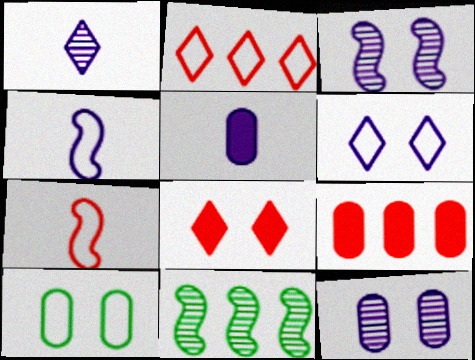[[1, 4, 5], 
[2, 4, 10], 
[3, 8, 10]]